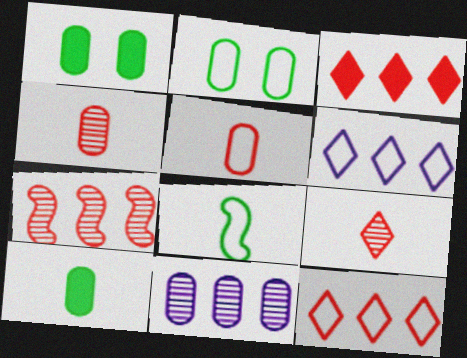[[1, 5, 11]]